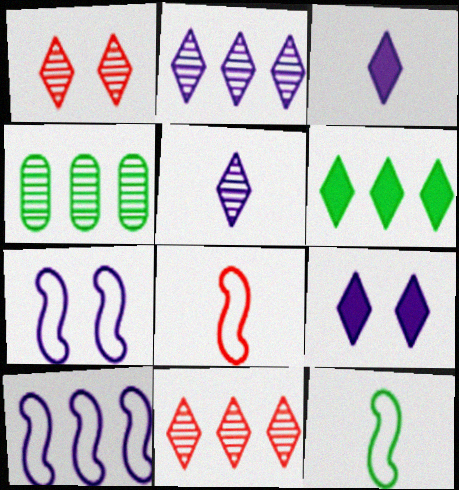[[4, 8, 9]]